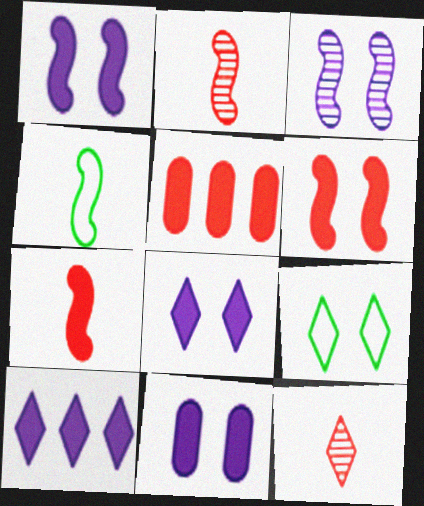[[1, 8, 11], 
[9, 10, 12]]